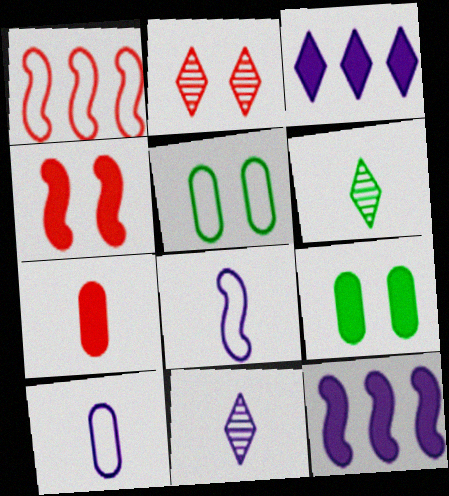[[1, 2, 7], 
[1, 9, 11], 
[6, 7, 8]]